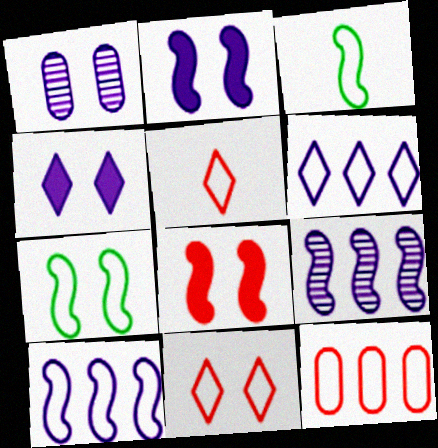[[3, 8, 9]]